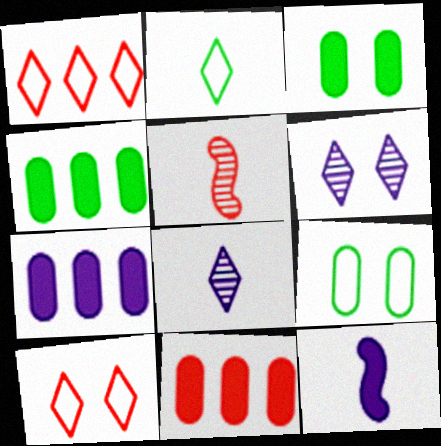[[4, 7, 11], 
[5, 10, 11]]